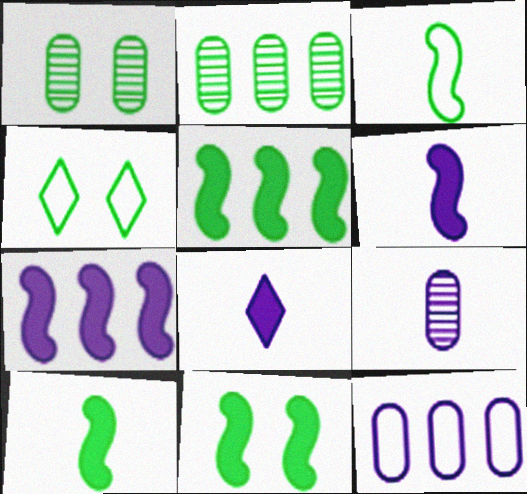[[1, 4, 11], 
[2, 4, 10], 
[5, 10, 11]]